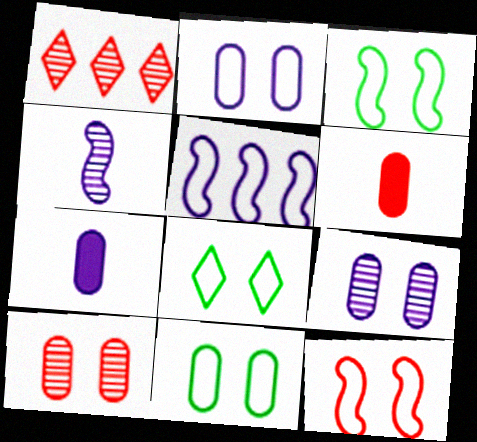[[1, 3, 7], 
[1, 6, 12], 
[2, 8, 12], 
[3, 8, 11]]